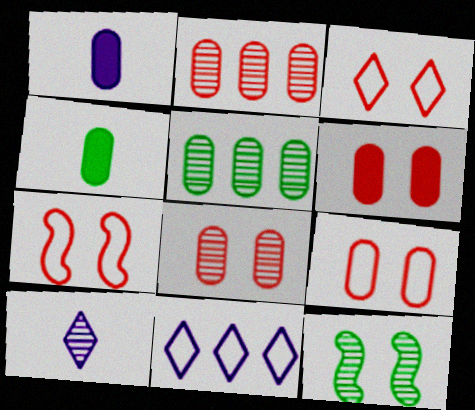[[1, 5, 9], 
[2, 10, 12], 
[3, 7, 9], 
[6, 8, 9]]